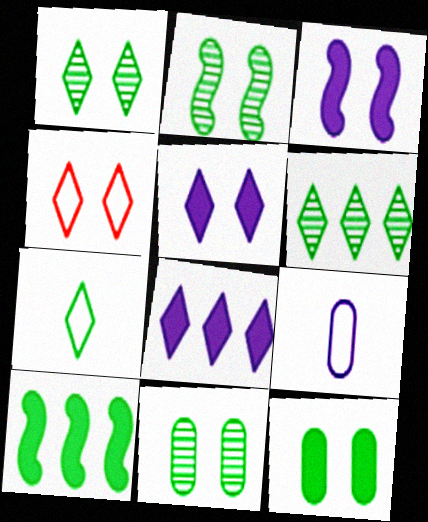[[1, 2, 11], 
[1, 4, 5], 
[3, 4, 11], 
[7, 10, 11]]